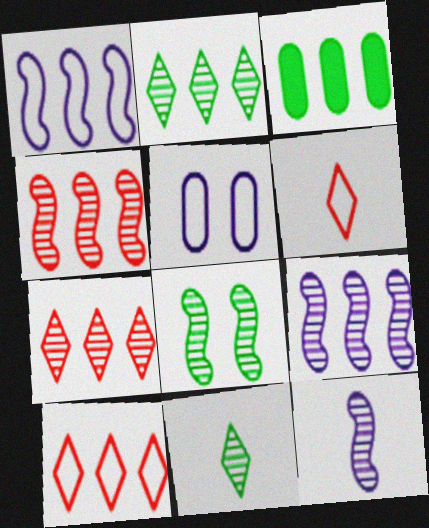[[1, 3, 7], 
[3, 9, 10], 
[4, 8, 12]]